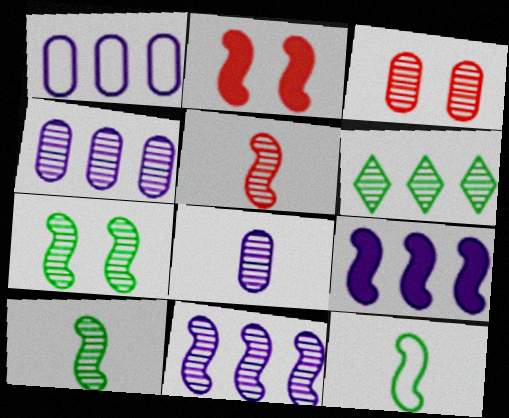[[2, 11, 12], 
[5, 7, 11]]